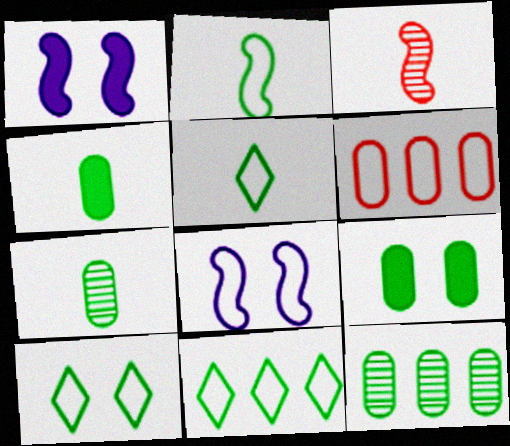[[5, 6, 8], 
[5, 10, 11]]